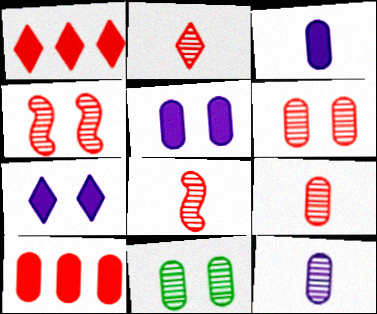[[2, 8, 9]]